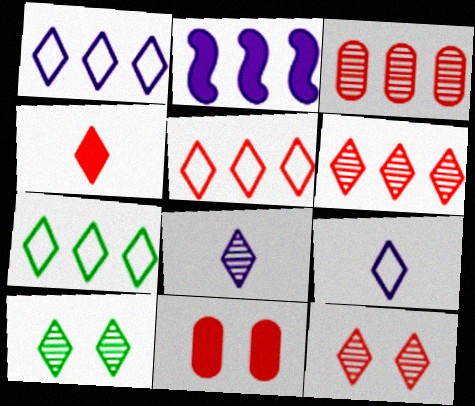[[1, 4, 10], 
[1, 5, 7], 
[2, 3, 7], 
[4, 5, 12], 
[6, 8, 10]]